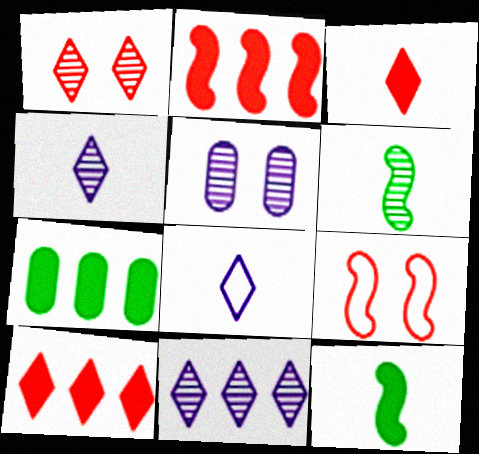[[4, 7, 9]]